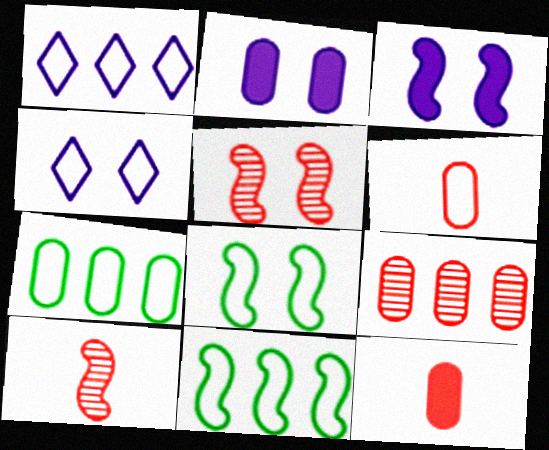[[1, 6, 8], 
[3, 5, 8], 
[3, 10, 11], 
[4, 6, 11]]